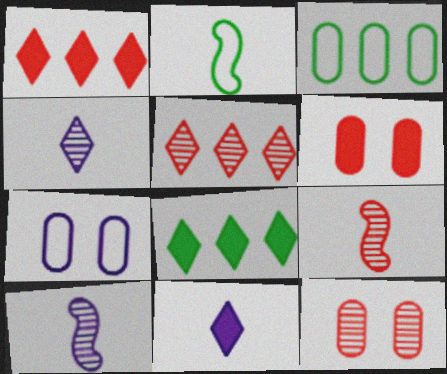[[5, 9, 12], 
[7, 8, 9]]